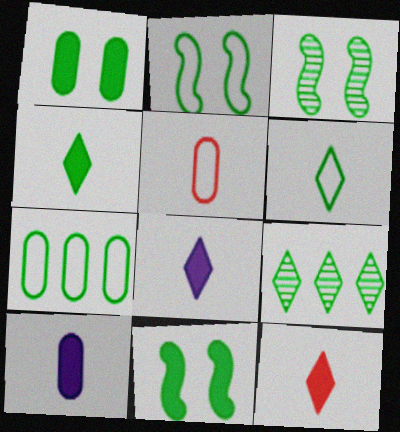[[2, 3, 11], 
[2, 6, 7], 
[3, 4, 7], 
[4, 8, 12]]